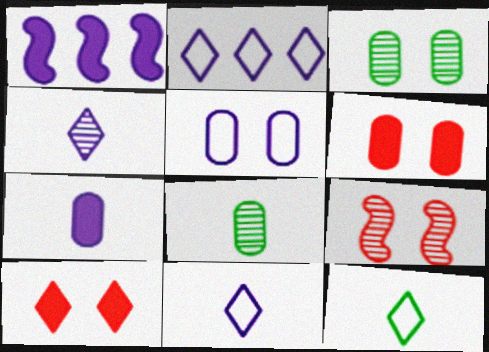[[1, 4, 5], 
[3, 5, 6]]